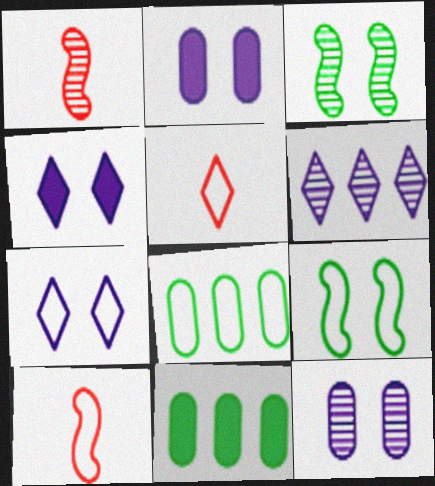[[1, 4, 8], 
[1, 7, 11], 
[7, 8, 10]]